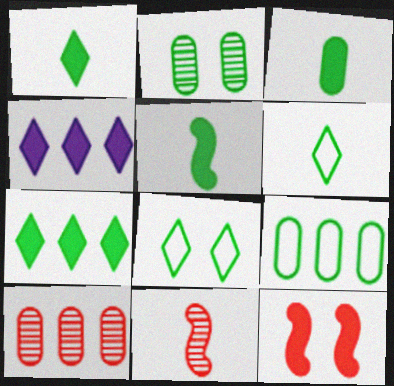[[1, 3, 5], 
[2, 3, 9], 
[3, 4, 12]]